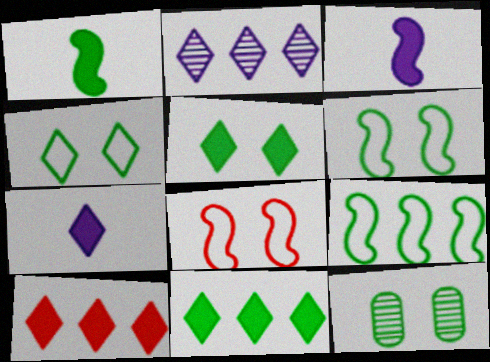[[5, 6, 12], 
[5, 7, 10]]